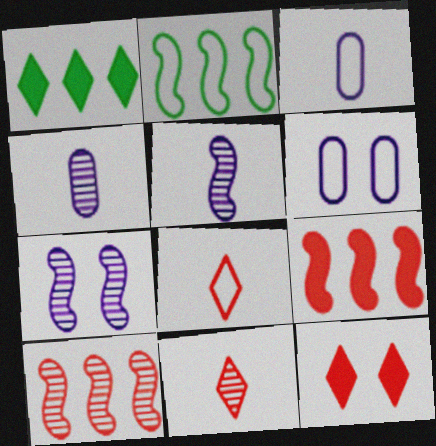[[2, 4, 12], 
[2, 6, 8]]